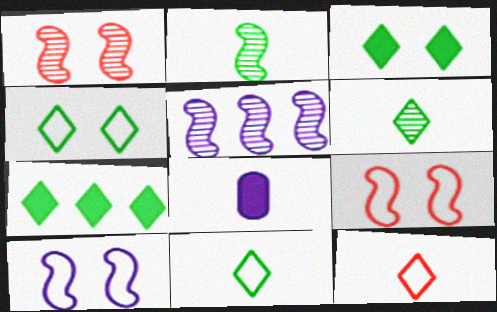[[1, 2, 5], 
[2, 8, 12], 
[4, 6, 7]]